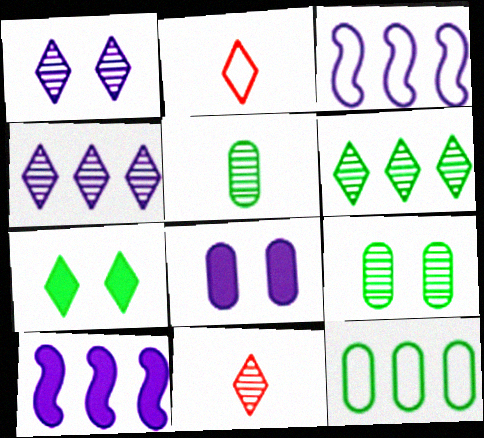[[1, 6, 11], 
[2, 4, 7], 
[2, 9, 10]]